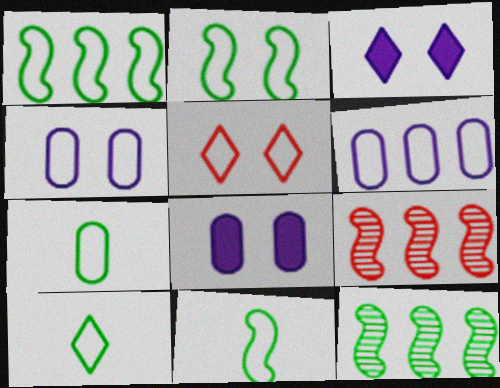[[1, 2, 11], 
[2, 4, 5], 
[3, 7, 9], 
[5, 6, 11], 
[7, 10, 11], 
[8, 9, 10]]